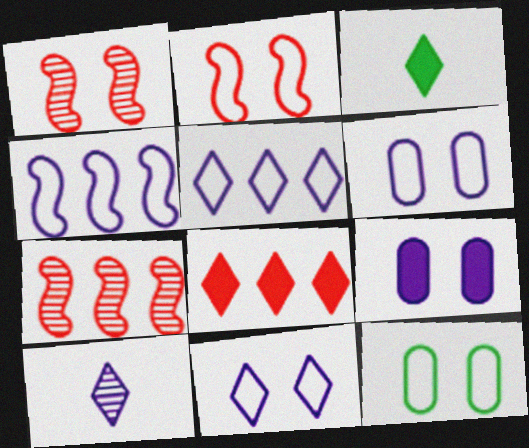[[2, 11, 12], 
[3, 6, 7], 
[4, 9, 10]]